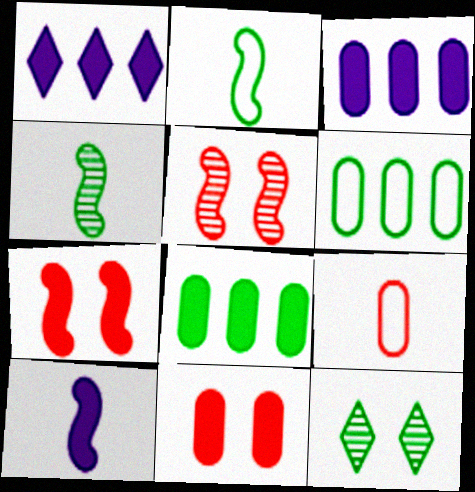[[2, 8, 12]]